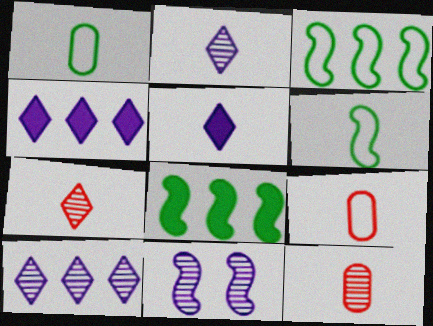[[5, 6, 12]]